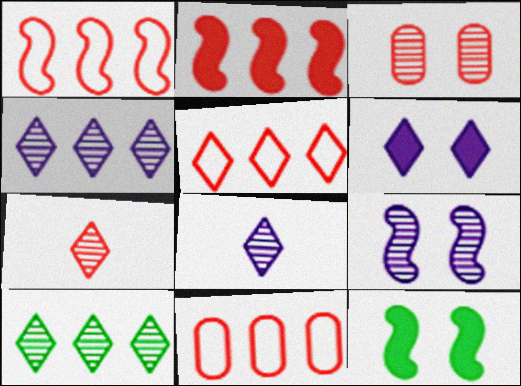[[1, 5, 11], 
[8, 11, 12]]